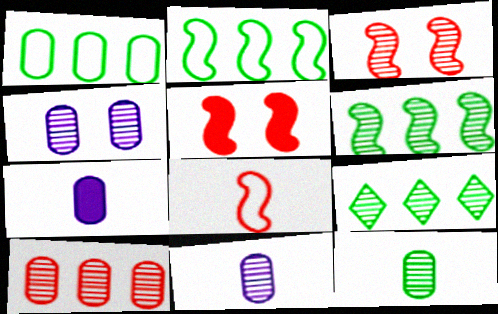[[3, 9, 11], 
[4, 10, 12]]